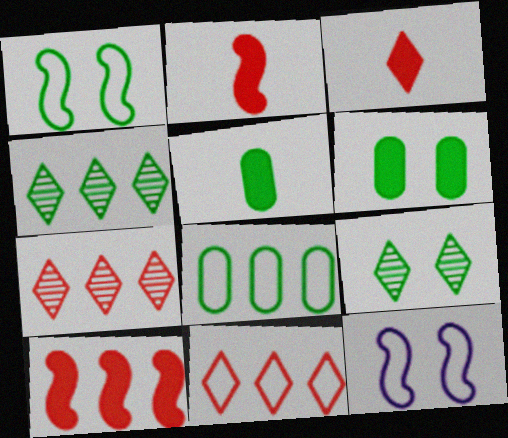[[1, 4, 5], 
[1, 6, 9], 
[5, 7, 12]]